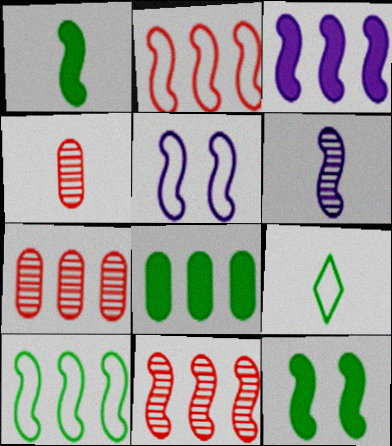[[1, 5, 11], 
[2, 6, 12], 
[3, 5, 6], 
[3, 10, 11]]